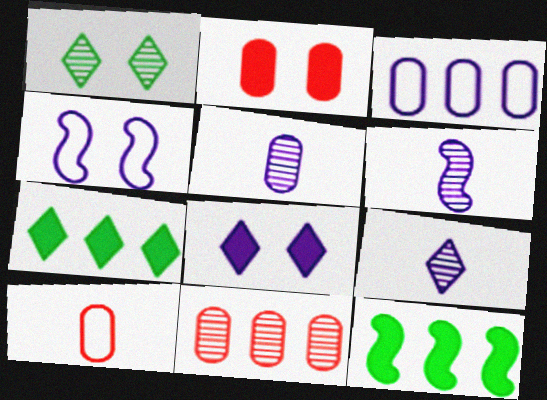[[1, 2, 4], 
[1, 6, 11], 
[2, 10, 11], 
[3, 6, 8], 
[5, 6, 9]]